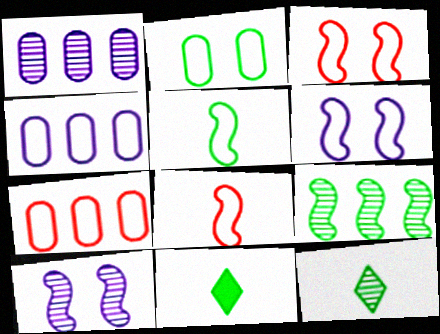[[1, 3, 11], 
[2, 9, 11], 
[7, 10, 11]]